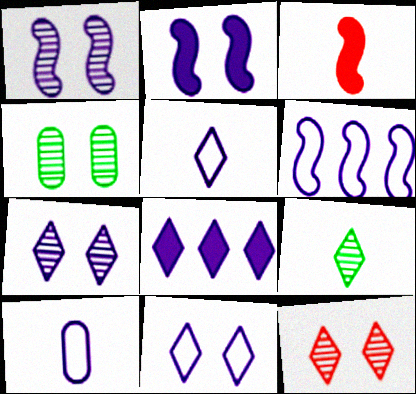[[1, 4, 12], 
[1, 8, 10], 
[3, 9, 10], 
[5, 7, 8], 
[6, 10, 11]]